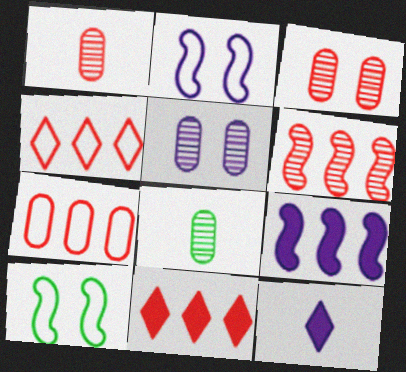[[2, 8, 11], 
[6, 7, 11]]